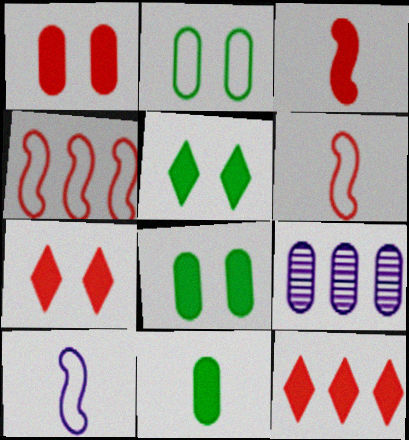[[1, 3, 12], 
[5, 6, 9]]